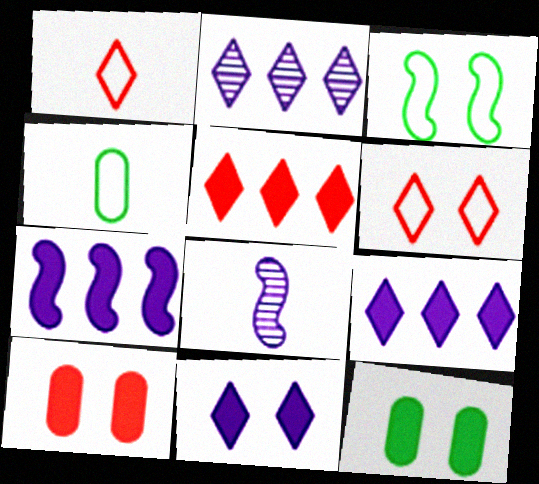[]